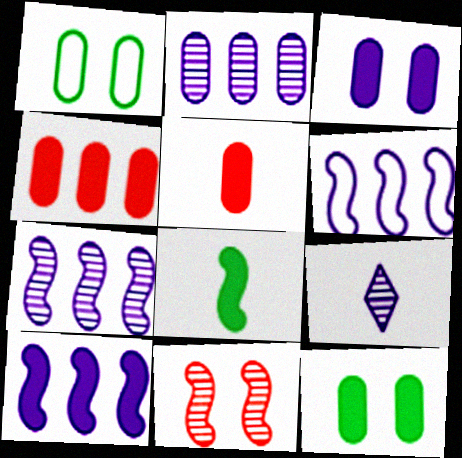[[1, 2, 5], 
[3, 6, 9], 
[6, 7, 10], 
[6, 8, 11]]